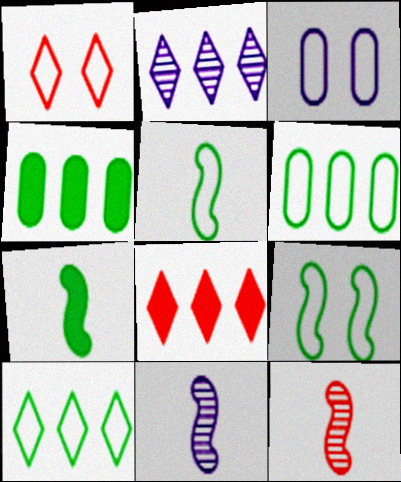[[1, 3, 9], 
[1, 4, 11], 
[2, 8, 10]]